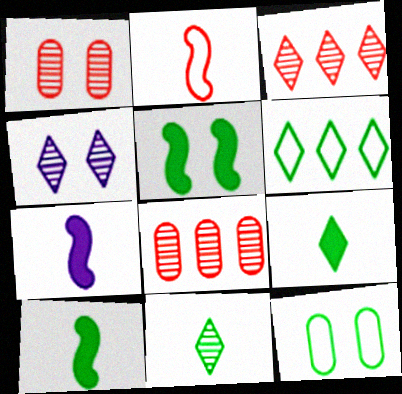[[1, 6, 7], 
[3, 4, 11], 
[3, 7, 12]]